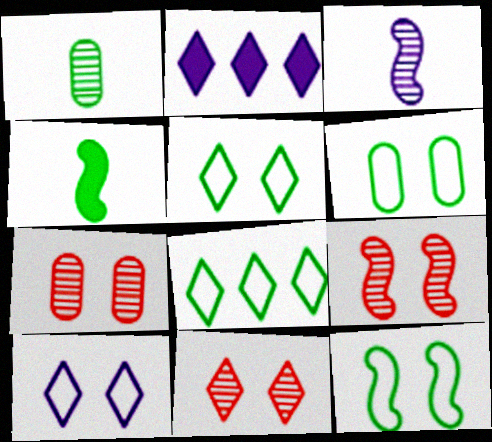[[5, 6, 12], 
[7, 9, 11]]